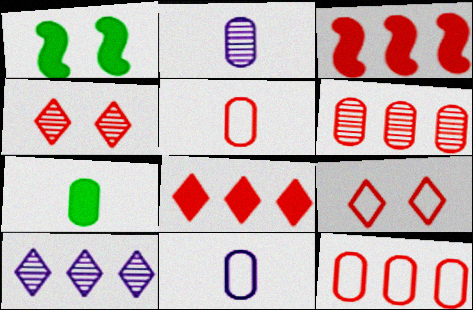[[1, 5, 10], 
[2, 5, 7], 
[3, 4, 5]]